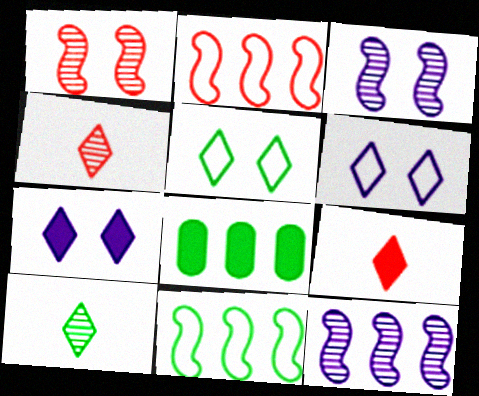[]